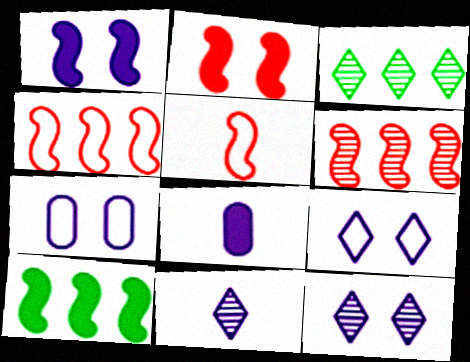[[1, 7, 12], 
[2, 5, 6]]